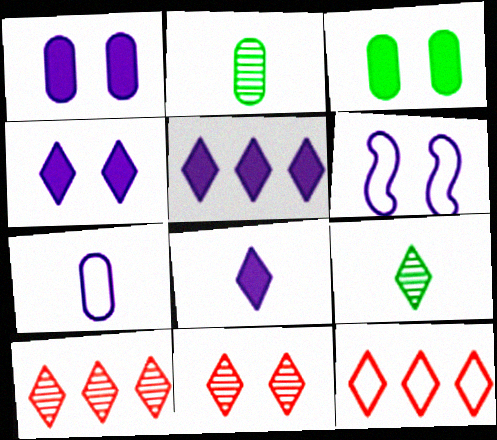[[3, 6, 11], 
[4, 5, 8], 
[4, 9, 12]]